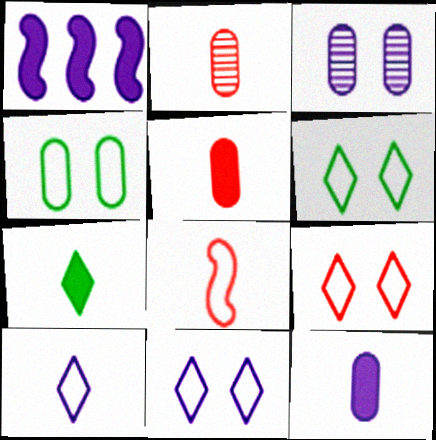[[1, 2, 6], 
[1, 3, 10], 
[6, 9, 11]]